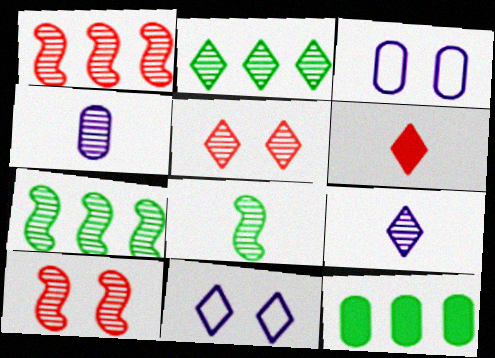[[2, 4, 10], 
[2, 5, 9], 
[2, 6, 11], 
[3, 6, 7], 
[4, 5, 7]]